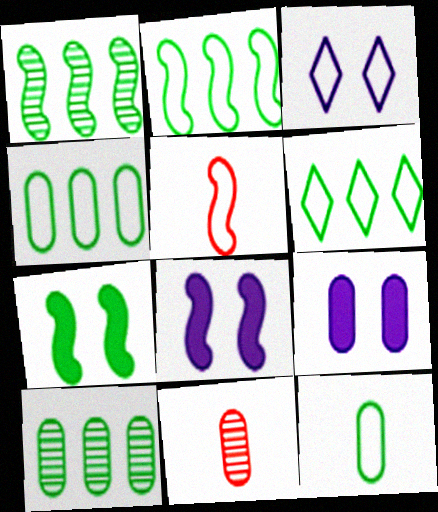[[1, 5, 8], 
[2, 4, 6], 
[3, 4, 5], 
[4, 9, 11], 
[6, 8, 11]]